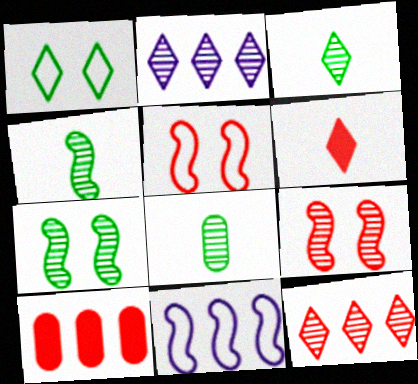[[1, 2, 6], 
[2, 8, 9], 
[3, 4, 8]]